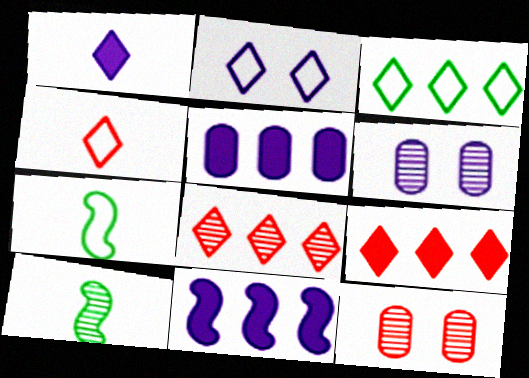[[2, 3, 4], 
[6, 7, 9], 
[6, 8, 10]]